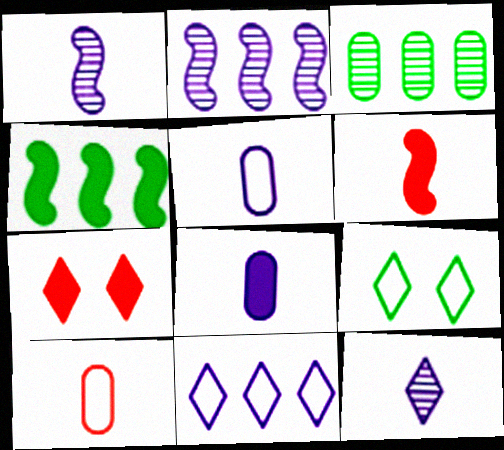[[4, 7, 8]]